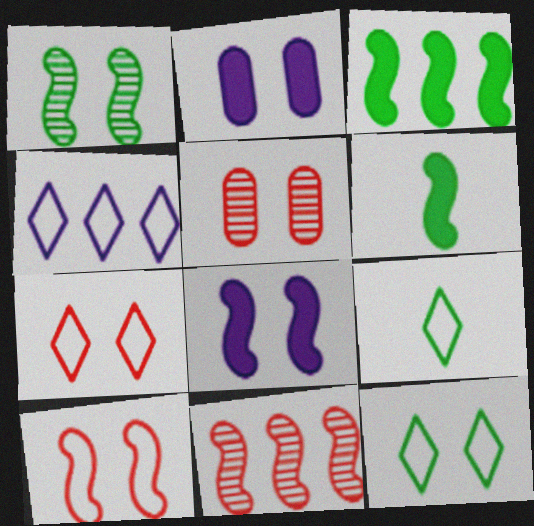[[1, 2, 7], 
[1, 8, 10], 
[2, 9, 11], 
[4, 5, 6], 
[4, 7, 9], 
[5, 8, 12]]